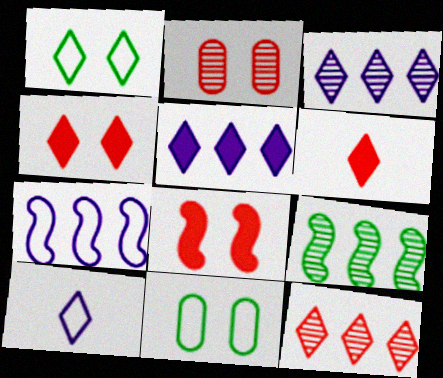[[1, 3, 6]]